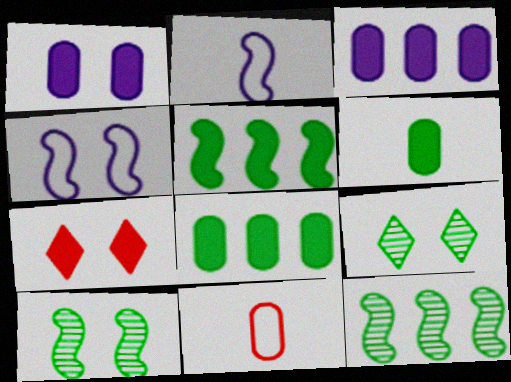[]